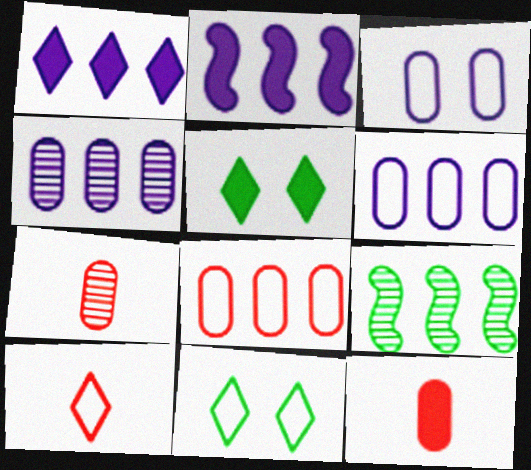[[1, 8, 9], 
[2, 5, 12], 
[2, 7, 11]]